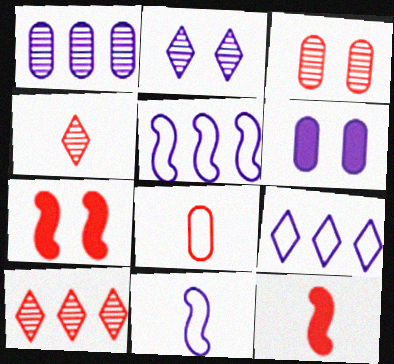[[4, 8, 12], 
[7, 8, 10]]